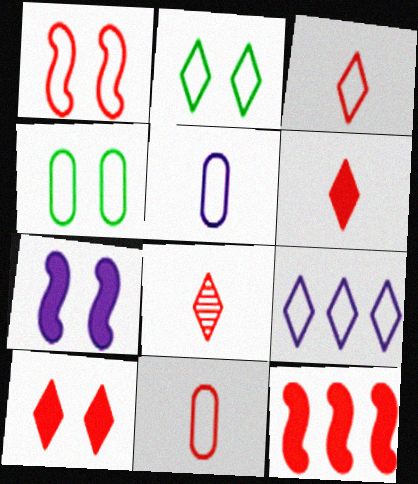[[2, 3, 9], 
[3, 6, 8]]